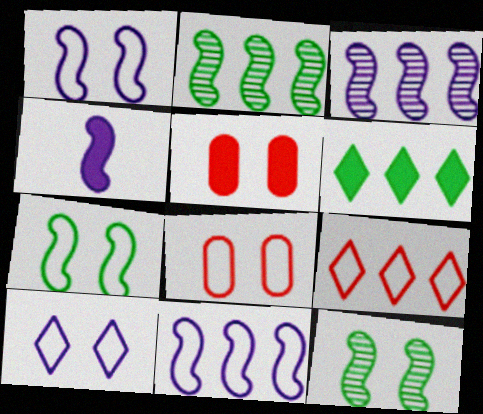[[1, 3, 4], 
[4, 5, 6], 
[5, 10, 12], 
[7, 8, 10]]